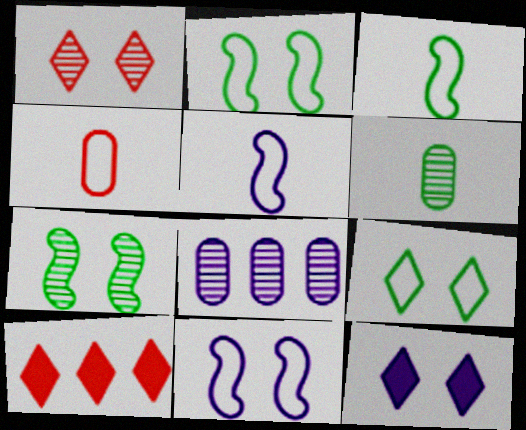[[1, 9, 12], 
[5, 8, 12], 
[6, 10, 11]]